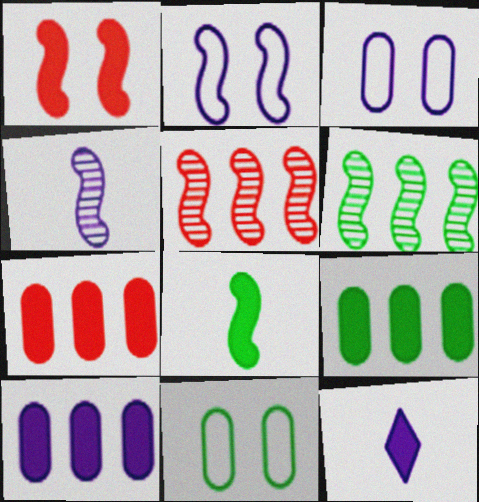[[1, 9, 12], 
[2, 5, 8], 
[5, 11, 12], 
[7, 9, 10]]